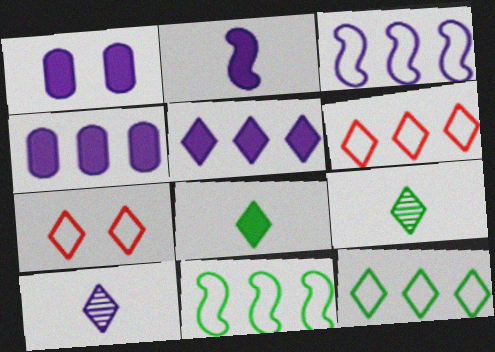[[1, 2, 5], 
[1, 3, 10], 
[5, 7, 9]]